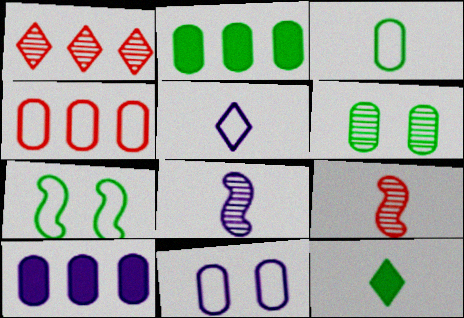[[1, 6, 8], 
[2, 3, 6], 
[3, 4, 11], 
[4, 5, 7]]